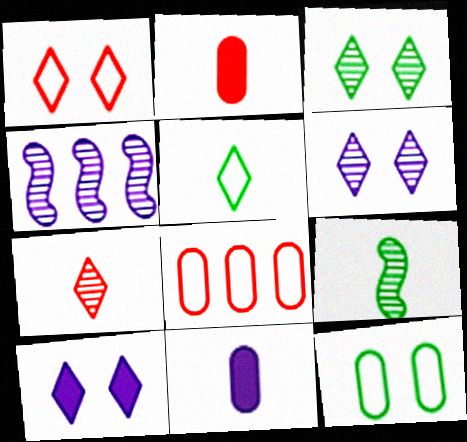[[1, 3, 10], 
[8, 9, 10]]